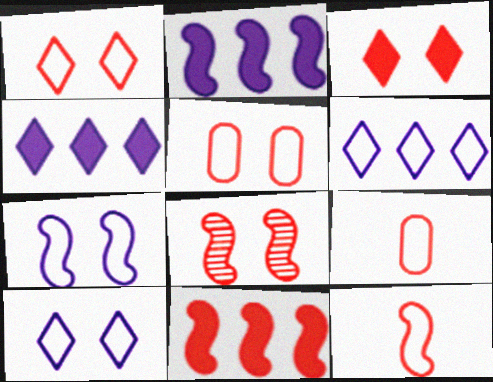[[3, 5, 8], 
[8, 11, 12]]